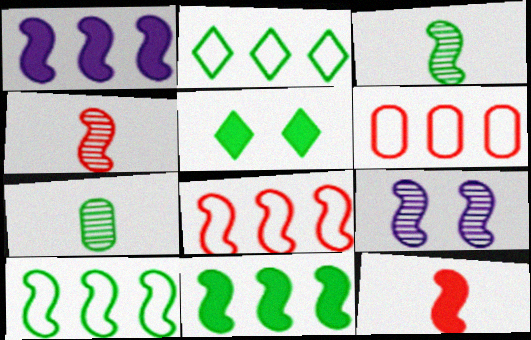[[5, 7, 10], 
[9, 10, 12]]